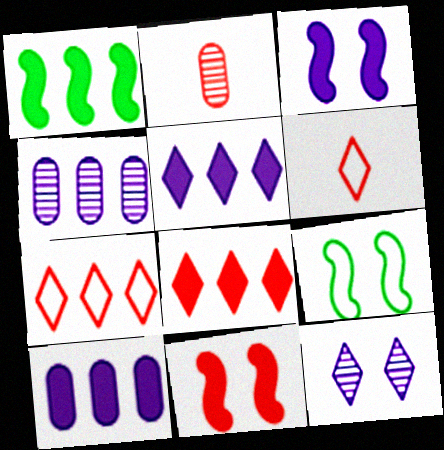[[1, 4, 7], 
[1, 8, 10], 
[2, 5, 9], 
[2, 7, 11]]